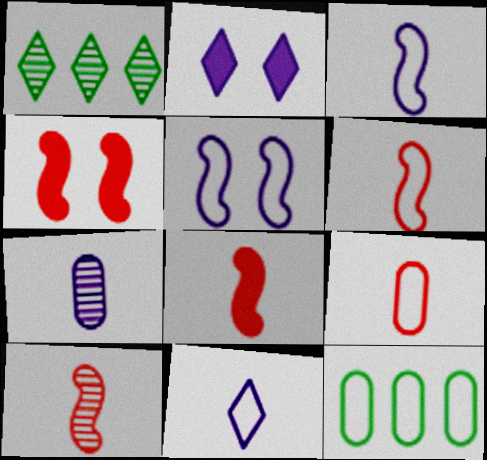[[2, 10, 12], 
[6, 8, 10]]